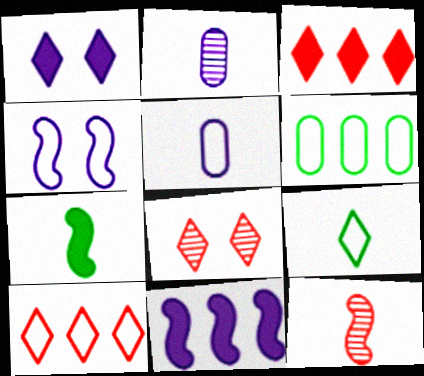[[1, 6, 12]]